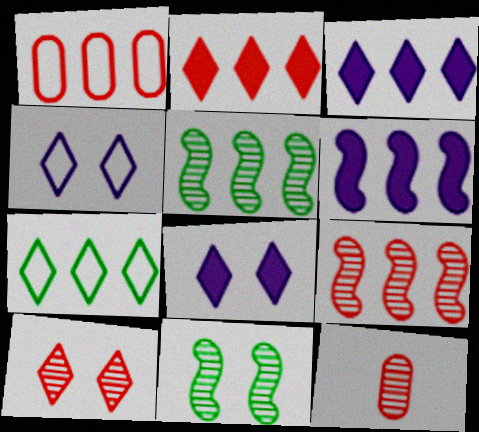[[1, 2, 9], 
[1, 3, 5], 
[9, 10, 12]]